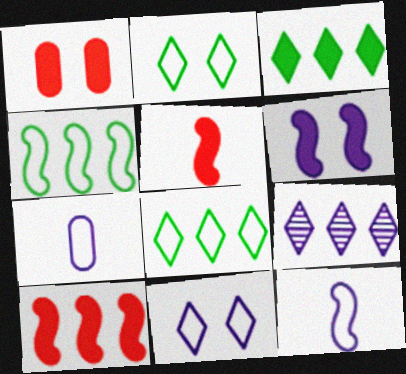[[6, 7, 9]]